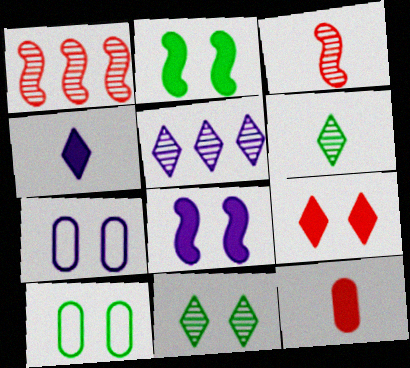[[1, 4, 10], 
[2, 10, 11]]